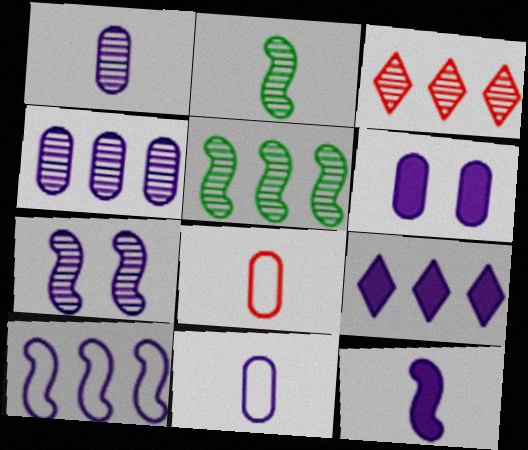[[3, 4, 5], 
[4, 6, 11], 
[4, 9, 10], 
[6, 9, 12], 
[7, 9, 11], 
[7, 10, 12]]